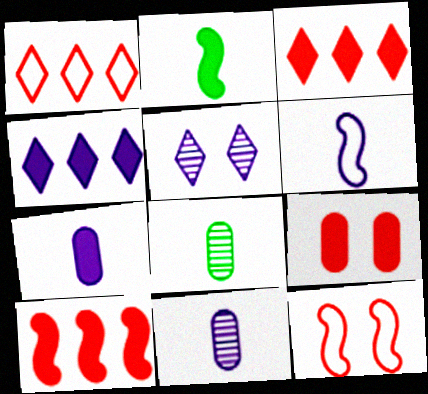[[2, 4, 9], 
[4, 8, 12]]